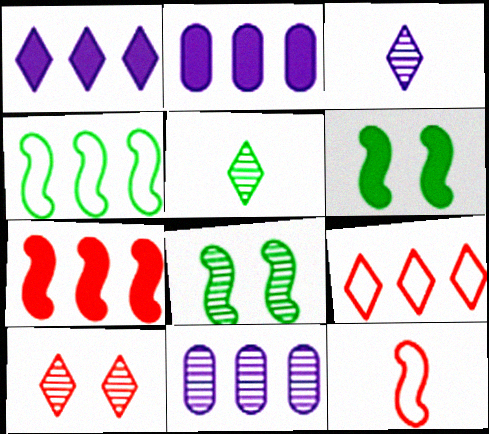[]